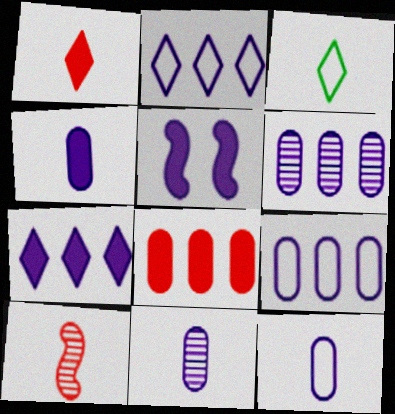[[2, 5, 11], 
[3, 4, 10], 
[4, 5, 7], 
[4, 11, 12]]